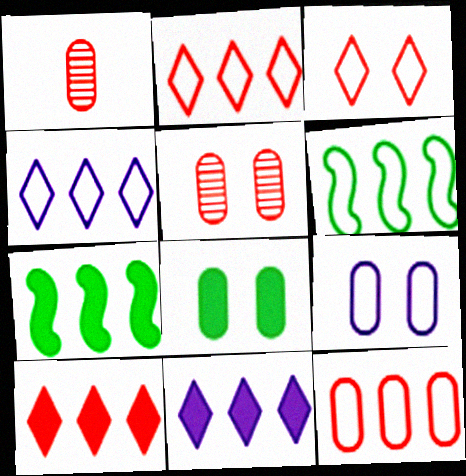[[4, 6, 12], 
[5, 8, 9]]